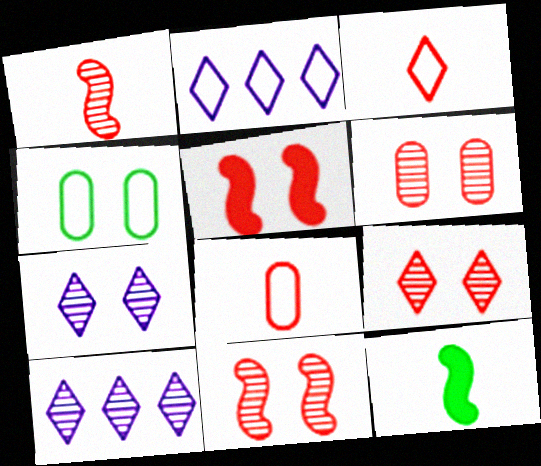[[2, 6, 12], 
[4, 5, 7], 
[6, 9, 11]]